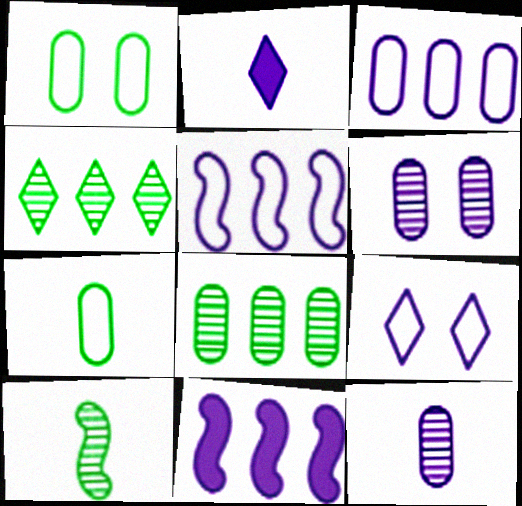[[2, 5, 6], 
[9, 11, 12]]